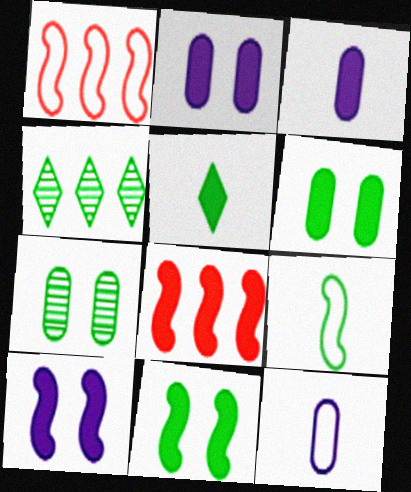[[2, 5, 8], 
[4, 6, 9]]